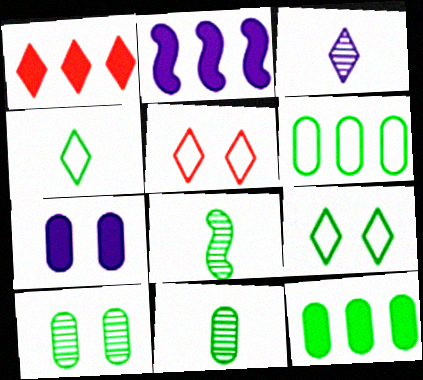[[1, 2, 12], 
[1, 3, 9], 
[2, 5, 11], 
[8, 9, 12]]